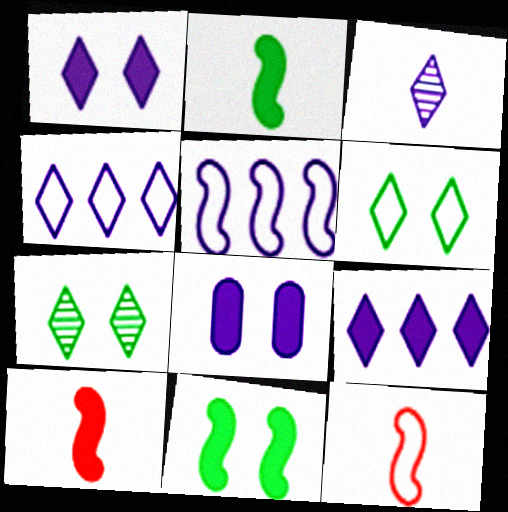[[1, 3, 4], 
[3, 5, 8]]